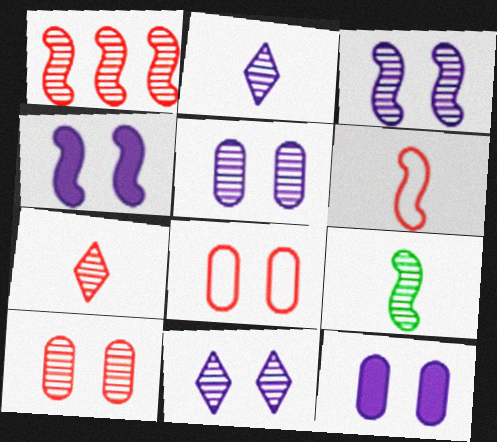[[1, 3, 9], 
[1, 7, 10], 
[3, 5, 11]]